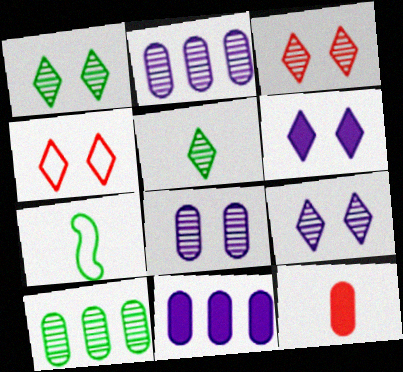[[1, 3, 9], 
[1, 4, 6], 
[3, 7, 11]]